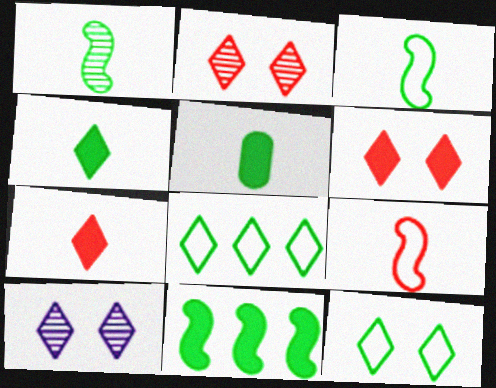[[6, 10, 12], 
[7, 8, 10]]